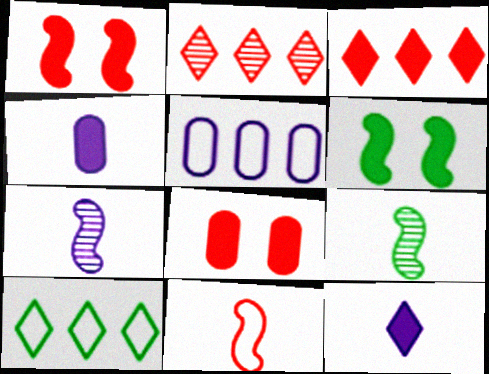[[2, 8, 11], 
[3, 4, 6], 
[7, 8, 10]]